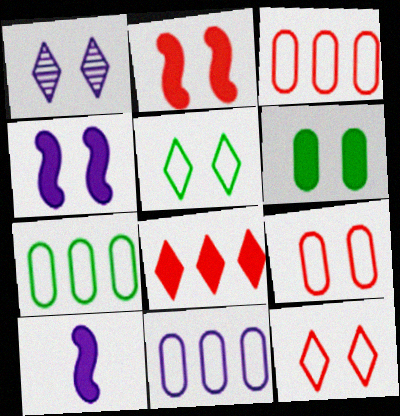[[1, 10, 11], 
[3, 7, 11], 
[6, 8, 10]]